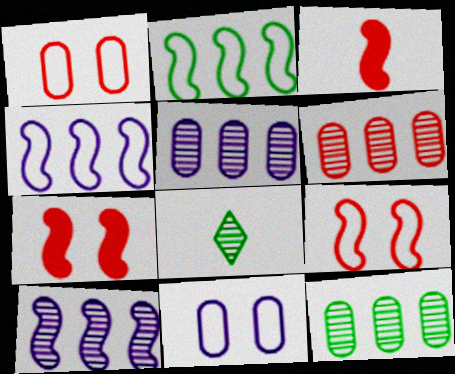[[5, 6, 12]]